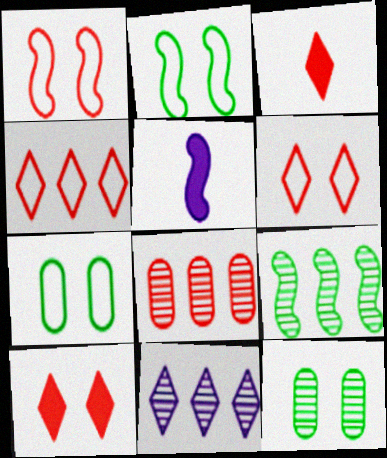[[1, 3, 8], 
[1, 5, 9], 
[4, 5, 12], 
[8, 9, 11]]